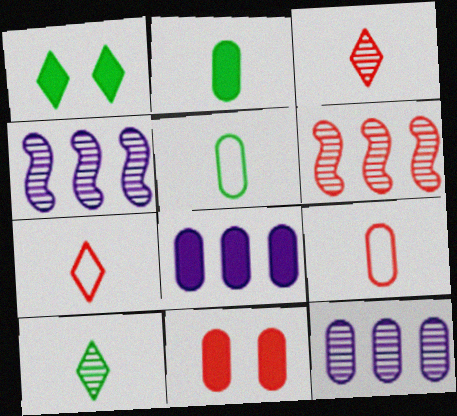[[1, 4, 9], 
[2, 8, 11], 
[5, 11, 12], 
[6, 7, 11]]